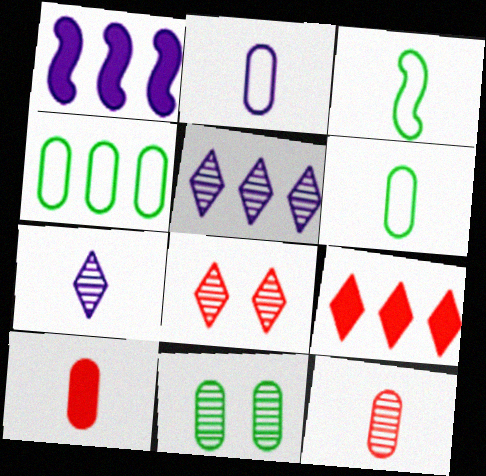[[1, 6, 8], 
[3, 7, 10]]